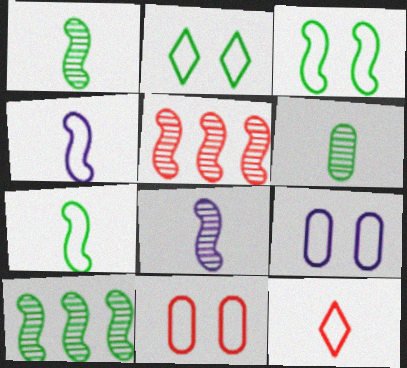[]